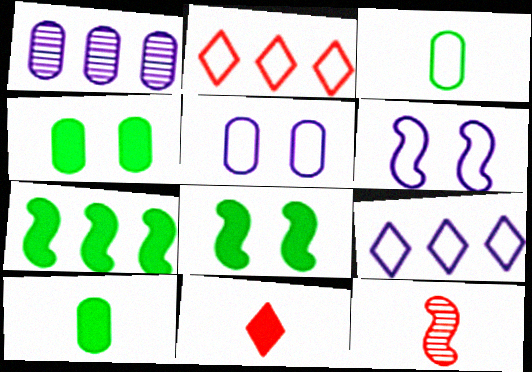[[1, 2, 7], 
[2, 3, 6], 
[4, 9, 12], 
[6, 7, 12]]